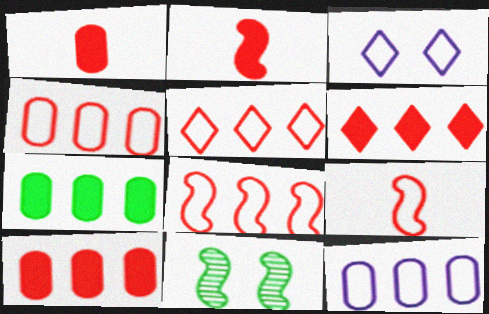[[4, 5, 8]]